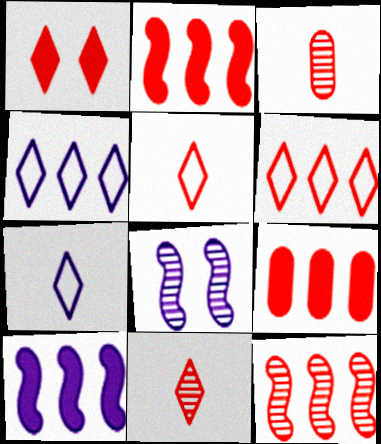[[1, 6, 11], 
[6, 9, 12]]